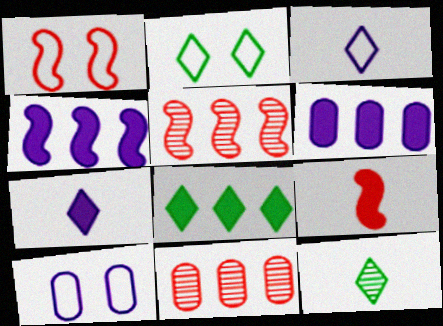[[1, 2, 10], 
[1, 5, 9], 
[1, 6, 12], 
[2, 8, 12]]